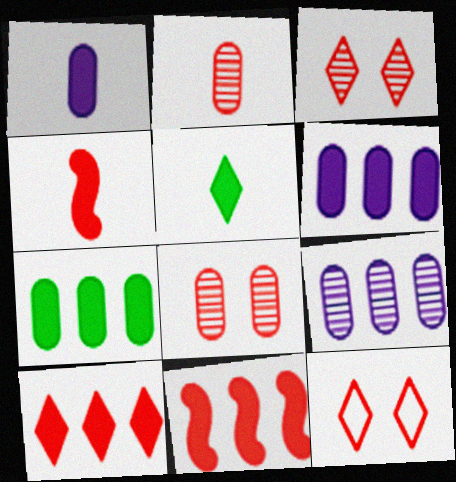[[1, 4, 5], 
[2, 11, 12]]